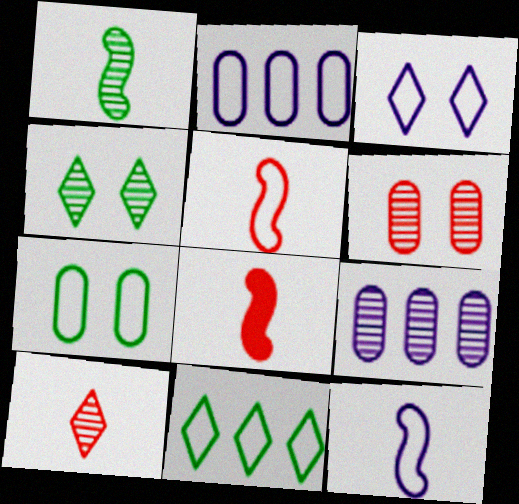[[1, 8, 12], 
[2, 3, 12], 
[2, 4, 8]]